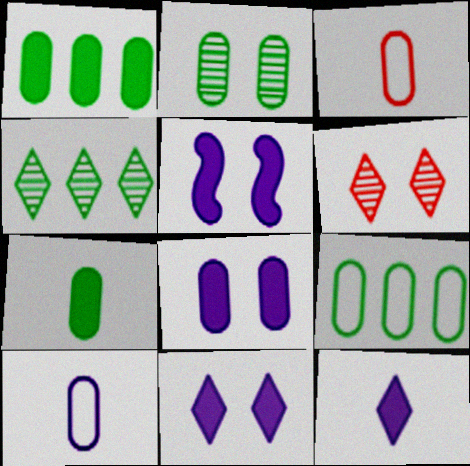[[2, 7, 9], 
[3, 4, 5], 
[5, 8, 11]]